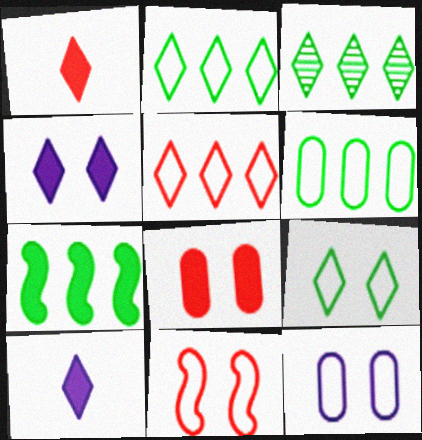[[3, 6, 7], 
[7, 8, 10], 
[9, 11, 12]]